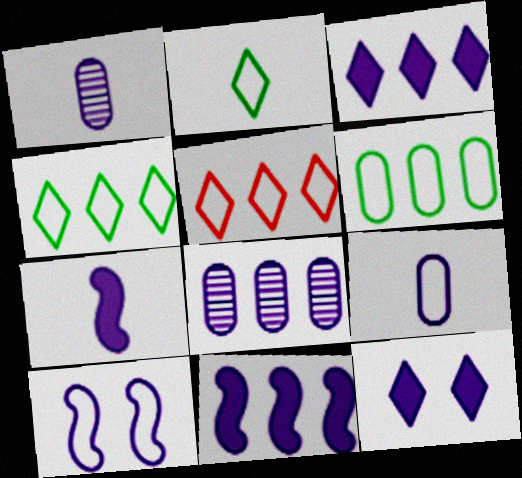[[1, 3, 10]]